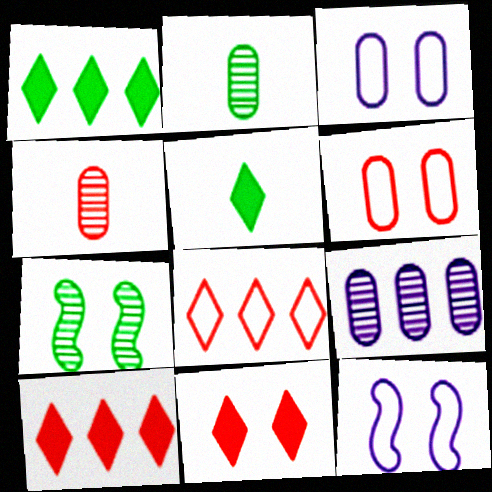[[1, 4, 12], 
[2, 10, 12], 
[3, 7, 11]]